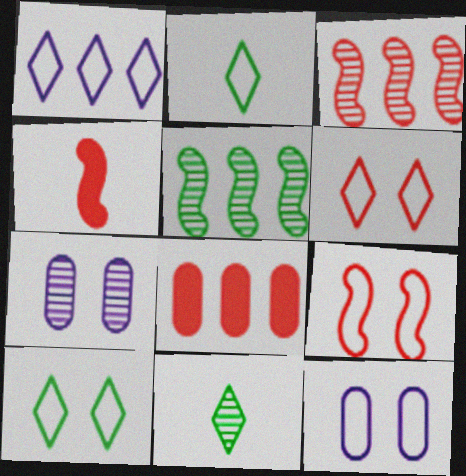[[1, 2, 6], 
[1, 5, 8], 
[3, 4, 9], 
[3, 7, 11], 
[9, 10, 12]]